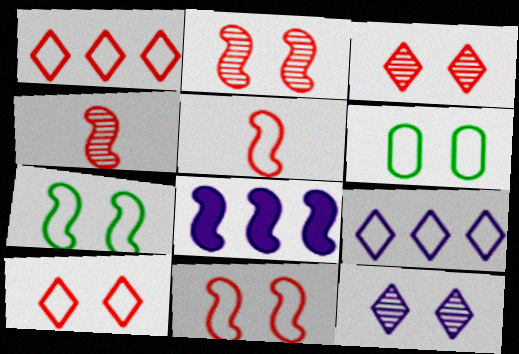[[4, 7, 8], 
[5, 6, 9]]